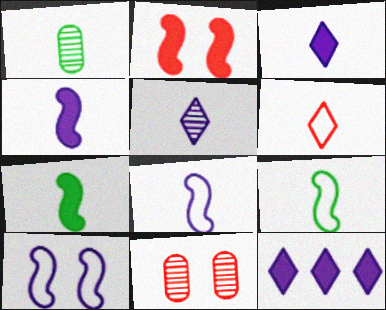[[1, 4, 6], 
[9, 11, 12]]